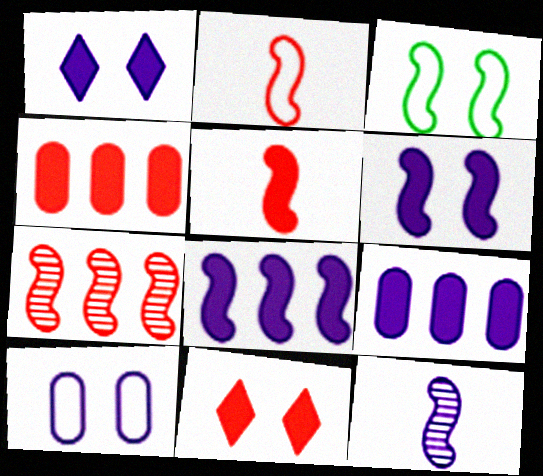[[4, 5, 11]]